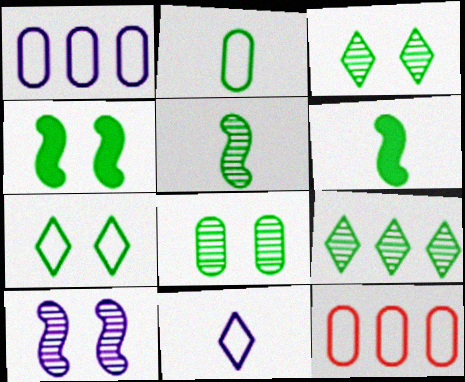[[2, 4, 9], 
[4, 7, 8], 
[5, 8, 9]]